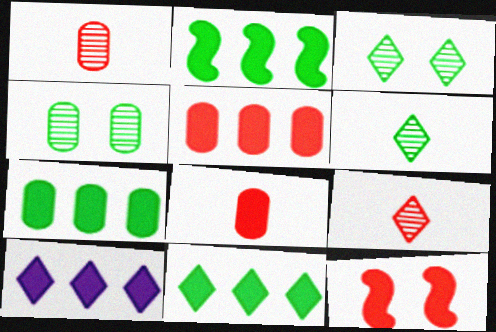[[2, 5, 10], 
[2, 7, 11]]